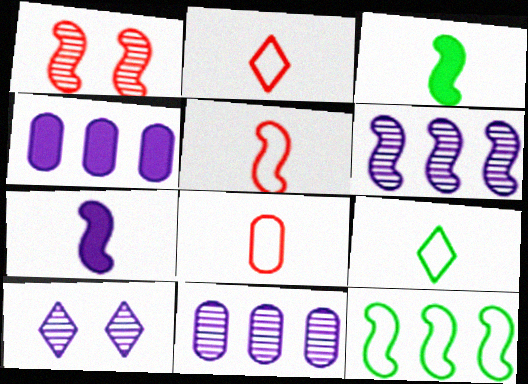[[1, 4, 9], 
[1, 7, 12], 
[2, 5, 8]]